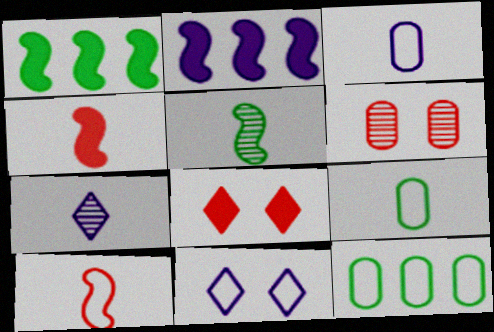[[4, 7, 9], 
[10, 11, 12]]